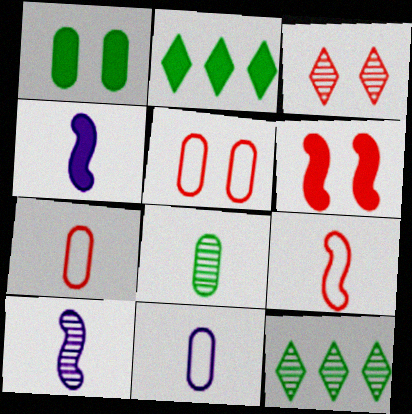[[2, 5, 10], 
[3, 5, 6], 
[4, 5, 12], 
[6, 11, 12]]